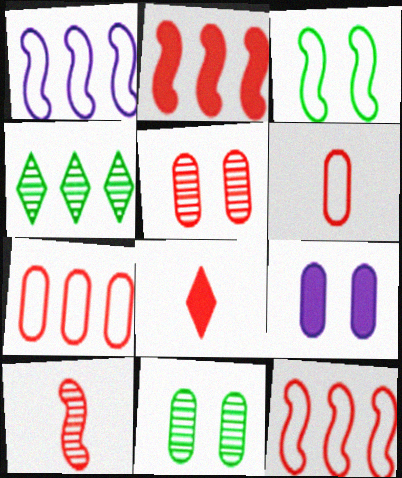[[1, 8, 11], 
[5, 8, 12], 
[6, 8, 10]]